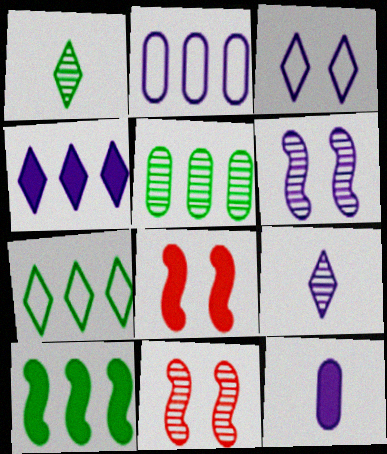[[1, 2, 8], 
[3, 4, 9], 
[5, 7, 10], 
[5, 9, 11], 
[7, 11, 12]]